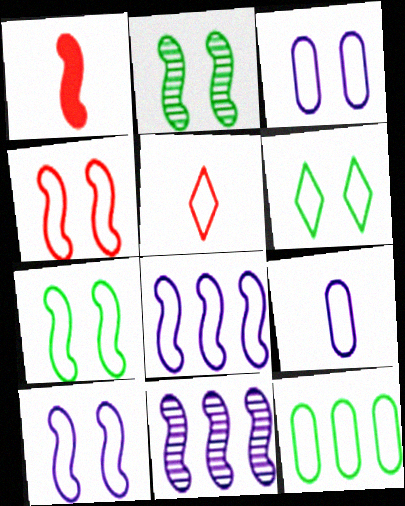[[1, 2, 8], 
[1, 7, 11], 
[3, 4, 6], 
[4, 7, 10], 
[5, 10, 12]]